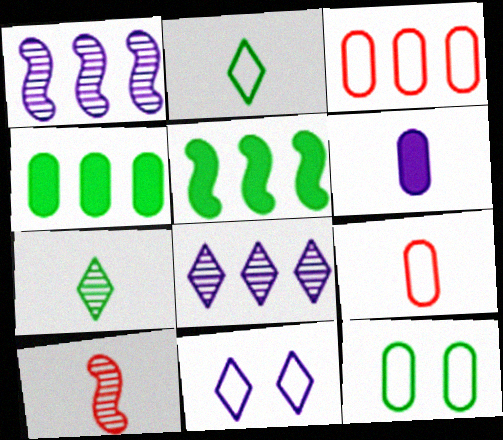[[1, 6, 11], 
[2, 6, 10], 
[3, 5, 8], 
[4, 10, 11], 
[5, 7, 12]]